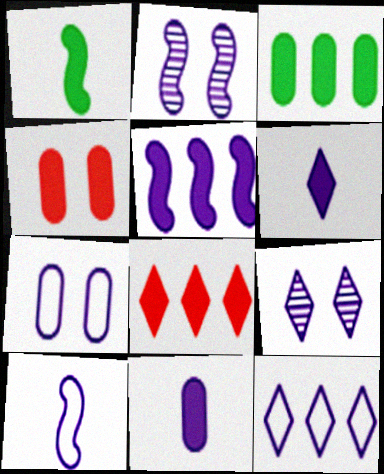[[2, 5, 10], 
[2, 11, 12], 
[3, 4, 11], 
[3, 5, 8], 
[6, 9, 12], 
[7, 10, 12]]